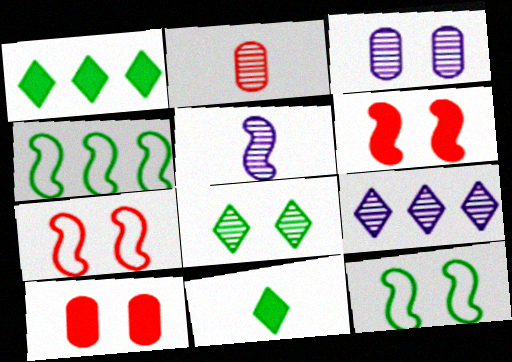[[3, 5, 9], 
[4, 5, 6]]